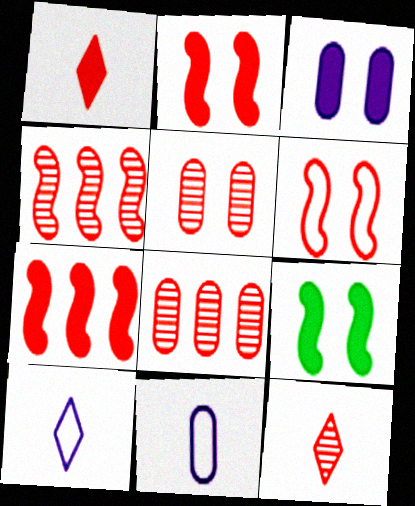[[1, 6, 8], 
[4, 5, 12], 
[8, 9, 10]]